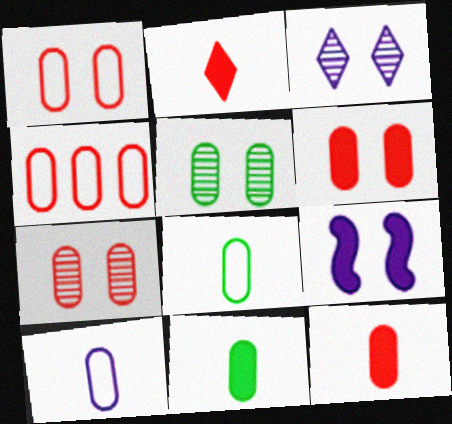[[1, 6, 7], 
[4, 7, 12]]